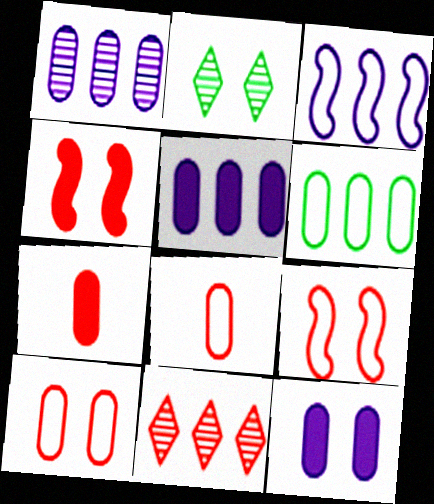[[2, 3, 7], 
[2, 9, 12], 
[4, 8, 11], 
[7, 9, 11]]